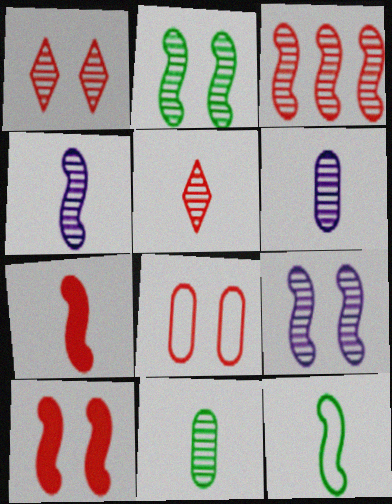[[1, 8, 10], 
[2, 3, 4], 
[4, 5, 11], 
[4, 7, 12]]